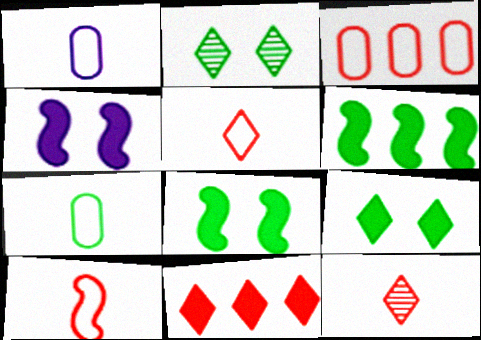[[2, 6, 7]]